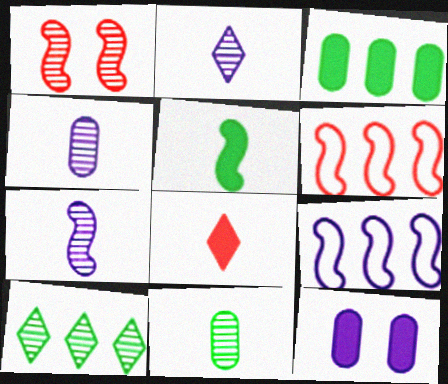[[1, 4, 10], 
[1, 5, 9], 
[2, 4, 7], 
[2, 9, 12]]